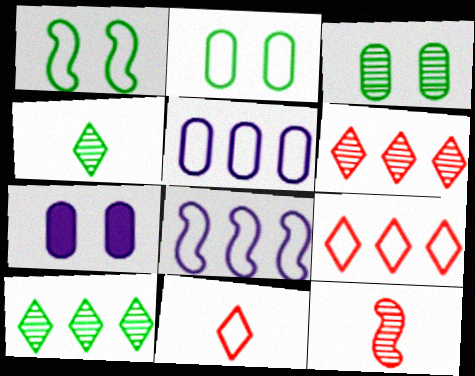[[1, 5, 11], 
[2, 8, 11]]